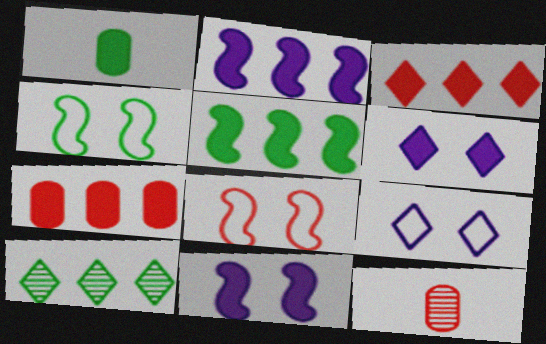[[1, 3, 11], 
[1, 4, 10], 
[3, 8, 12], 
[5, 9, 12]]